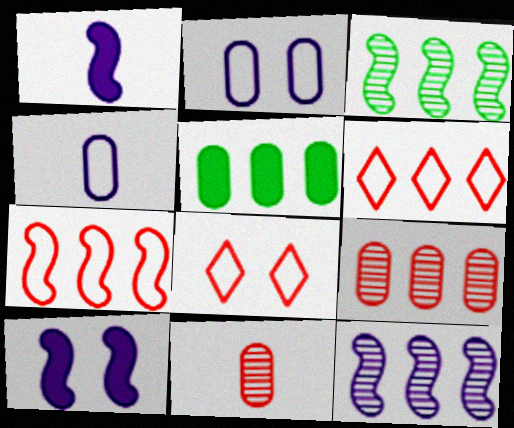[[2, 5, 11], 
[5, 6, 12]]